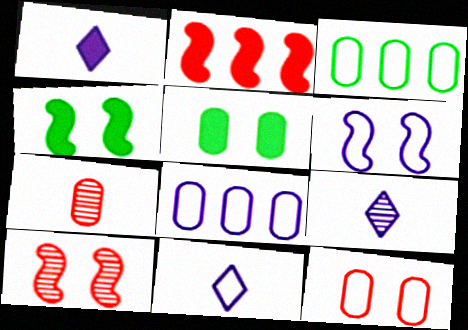[[1, 2, 5], 
[1, 3, 10], 
[1, 9, 11], 
[4, 6, 10], 
[5, 7, 8], 
[6, 8, 11]]